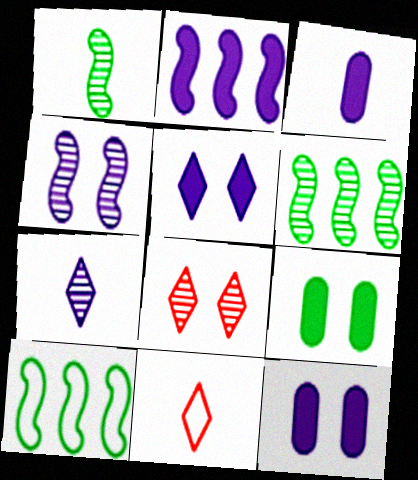[[1, 3, 11], 
[2, 3, 5], 
[3, 8, 10], 
[6, 11, 12]]